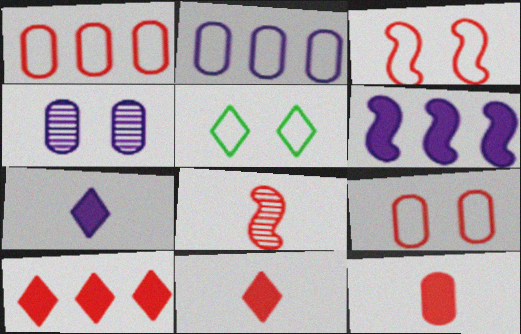[[8, 9, 10]]